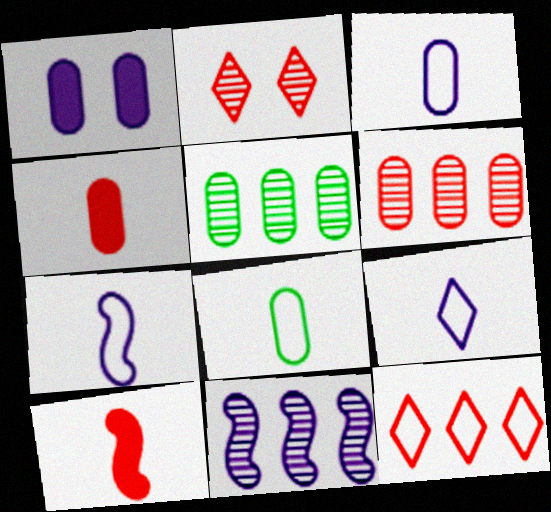[[1, 6, 8], 
[1, 9, 11], 
[3, 7, 9]]